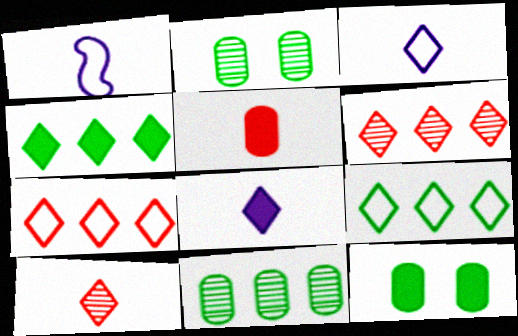[[1, 6, 12]]